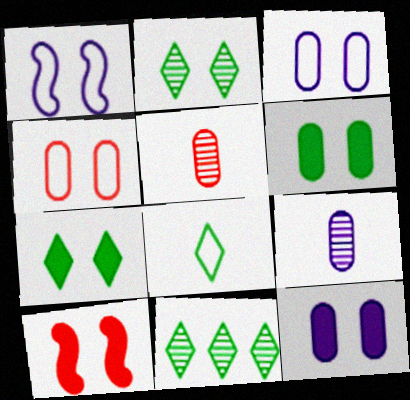[[2, 3, 10], 
[7, 8, 11], 
[7, 10, 12]]